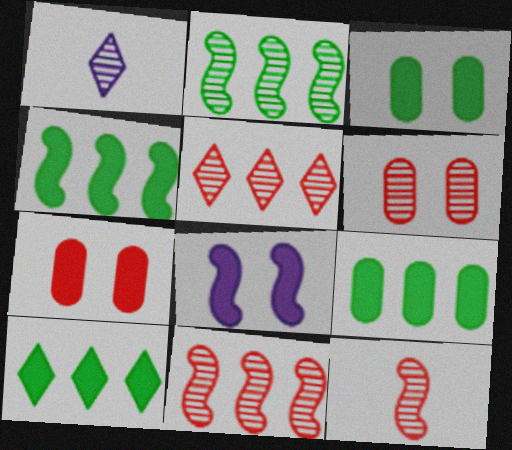[[1, 2, 6], 
[4, 9, 10], 
[5, 6, 12]]